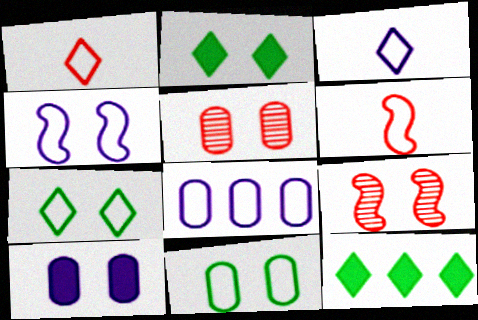[[2, 4, 5], 
[3, 4, 8], 
[5, 10, 11], 
[6, 7, 8], 
[7, 9, 10]]